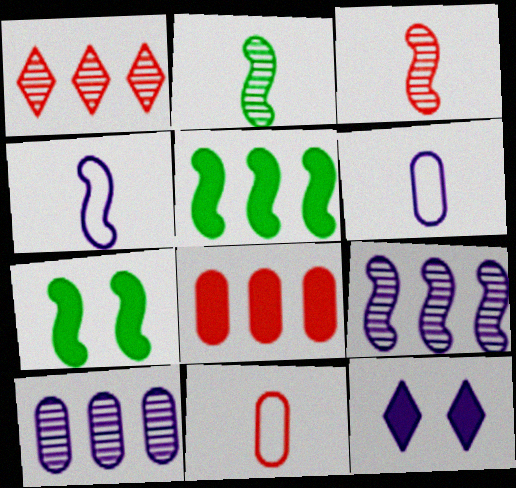[[1, 6, 7], 
[4, 10, 12], 
[6, 9, 12]]